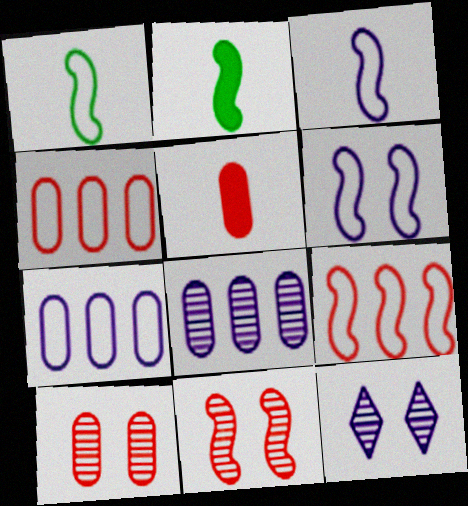[[1, 6, 9], 
[2, 4, 12], 
[4, 5, 10]]